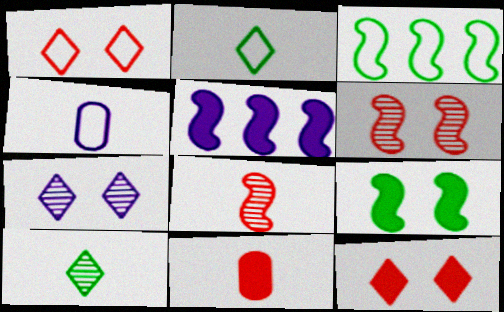[[1, 3, 4], 
[3, 7, 11], 
[4, 5, 7]]